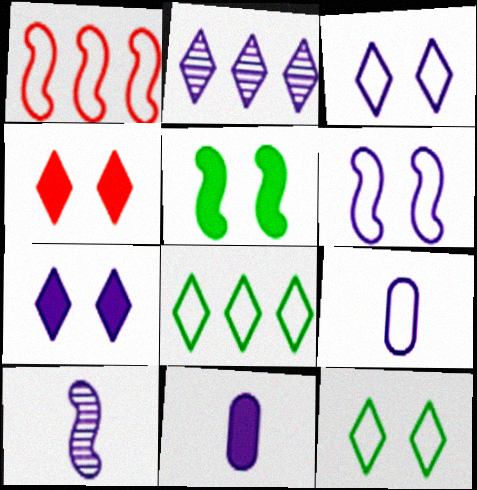[[1, 5, 10], 
[1, 9, 12], 
[2, 6, 11]]